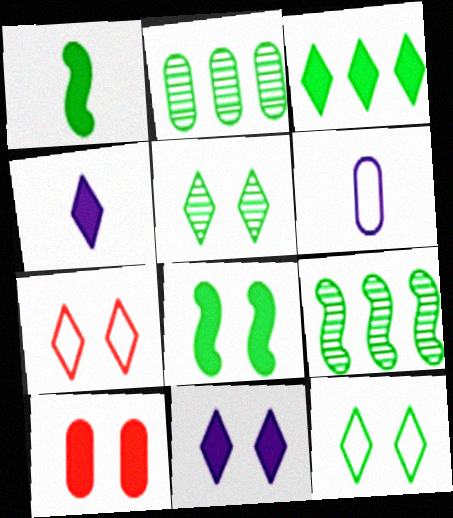[[1, 2, 12], 
[2, 6, 10], 
[5, 7, 11], 
[8, 10, 11]]